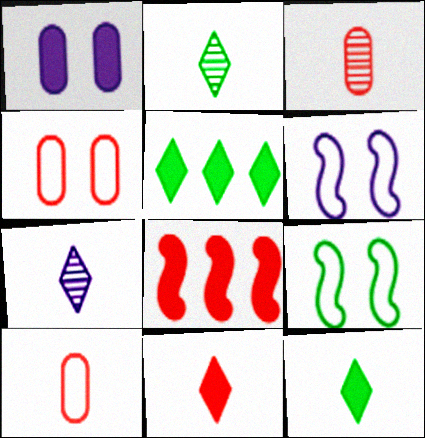[[1, 8, 12], 
[3, 5, 6]]